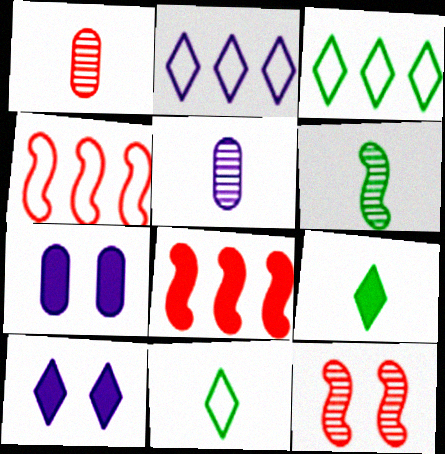[[7, 8, 9]]